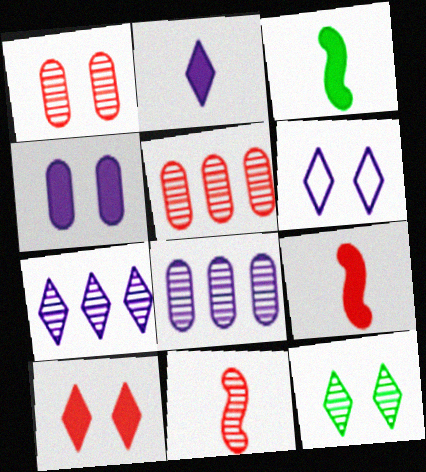[[2, 6, 7], 
[3, 5, 6], 
[6, 10, 12], 
[8, 11, 12]]